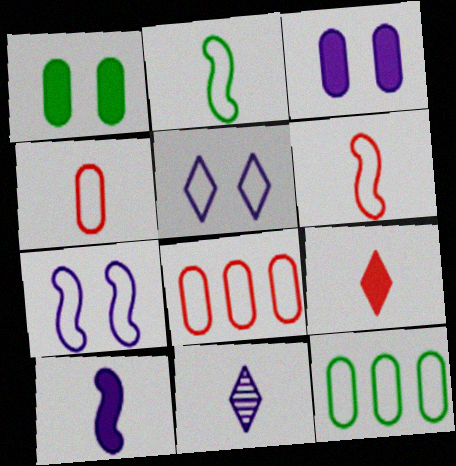[[2, 5, 8], 
[5, 6, 12]]